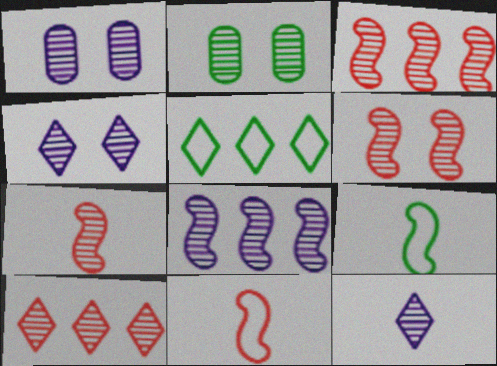[[1, 8, 12], 
[2, 3, 12], 
[2, 4, 6], 
[3, 6, 7]]